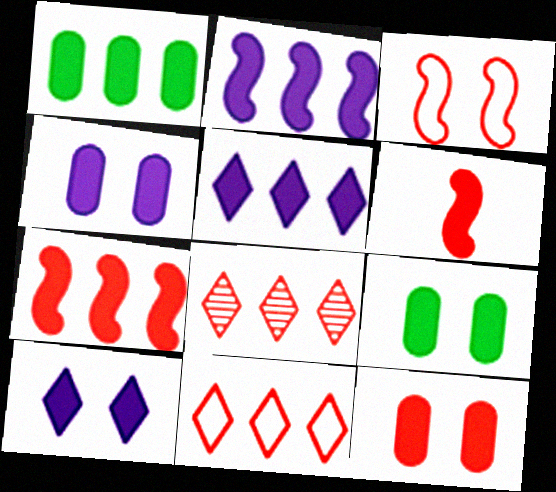[[1, 5, 7], 
[1, 6, 10], 
[4, 9, 12], 
[5, 6, 9]]